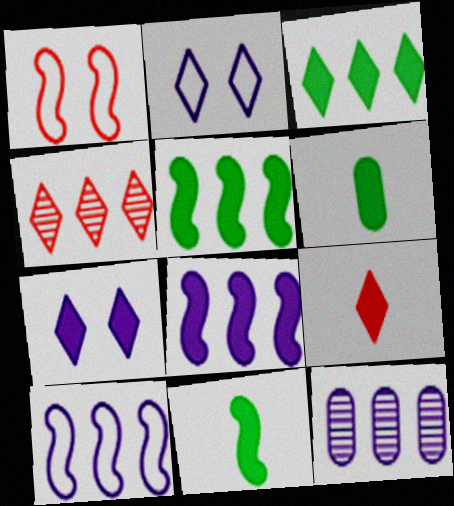[[3, 7, 9]]